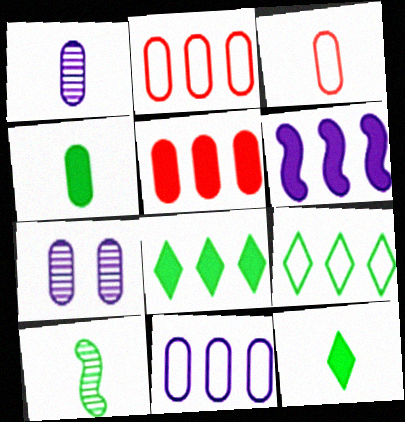[[1, 3, 4], 
[2, 4, 7], 
[5, 6, 8]]